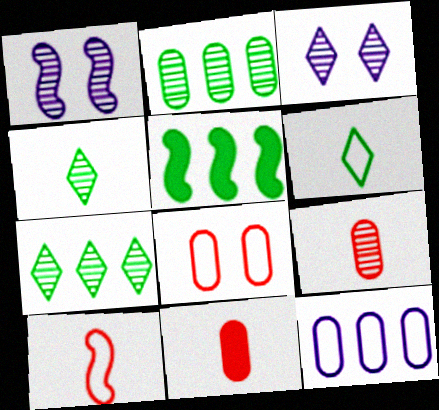[[1, 5, 10], 
[1, 7, 9]]